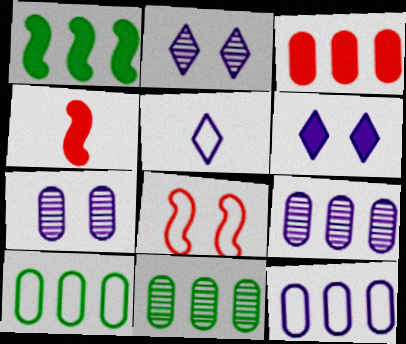[[2, 4, 10], 
[3, 9, 10], 
[3, 11, 12], 
[5, 8, 10]]